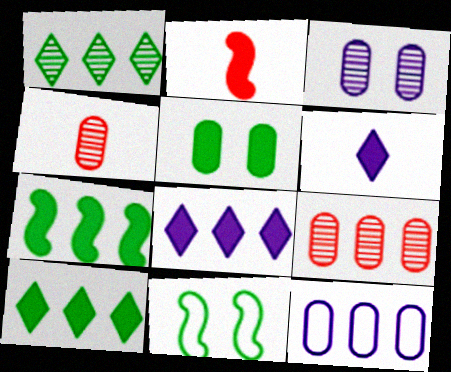[[2, 5, 8], 
[4, 5, 12], 
[4, 8, 11], 
[6, 9, 11]]